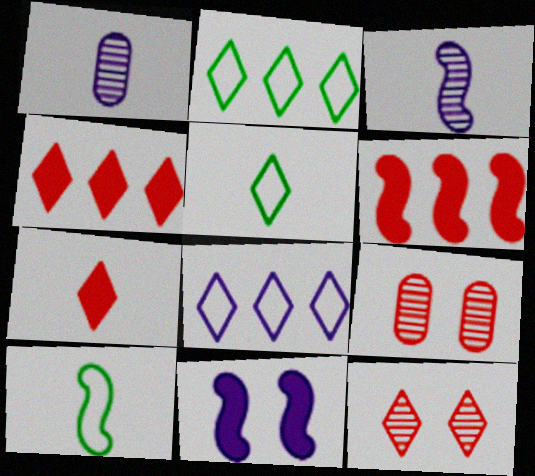[[1, 7, 10], 
[1, 8, 11]]